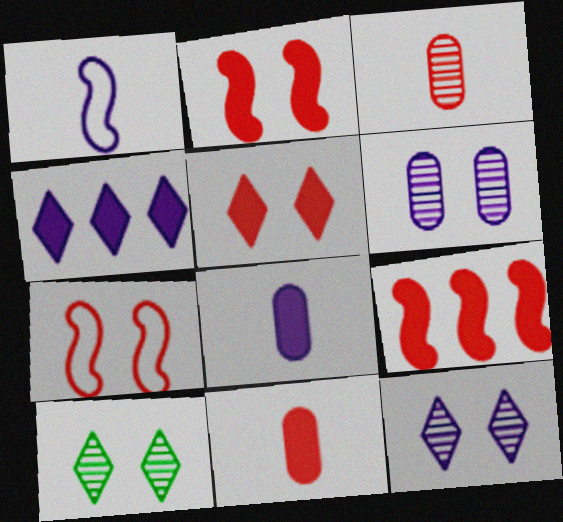[[1, 4, 6], 
[5, 9, 11]]